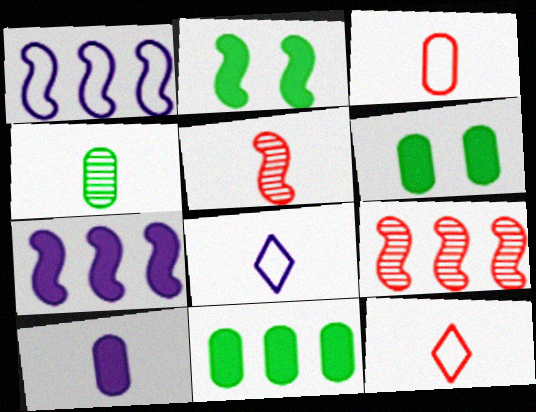[[1, 2, 5], 
[3, 4, 10], 
[6, 8, 9]]